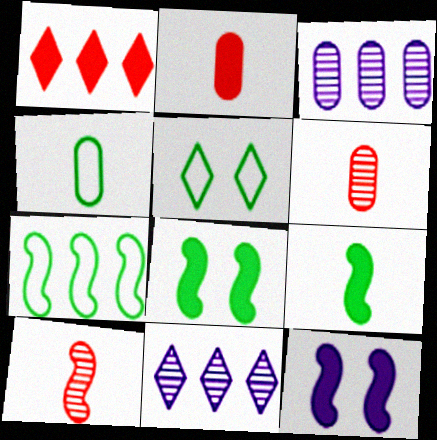[[1, 3, 7], 
[4, 5, 7], 
[7, 10, 12]]